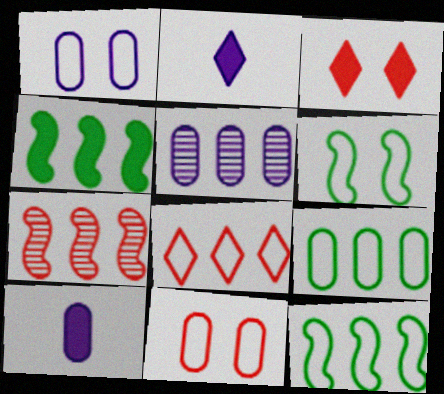[[1, 5, 10], 
[3, 4, 10], 
[4, 5, 8]]